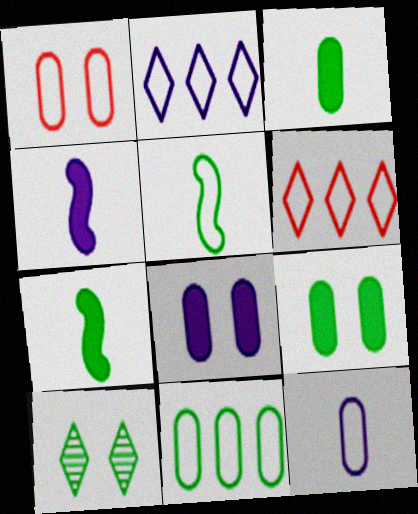[[1, 2, 5], 
[1, 11, 12], 
[7, 10, 11]]